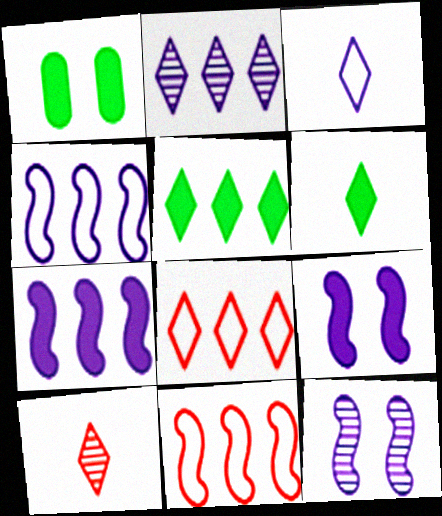[[1, 4, 10], 
[2, 5, 8], 
[3, 6, 10]]